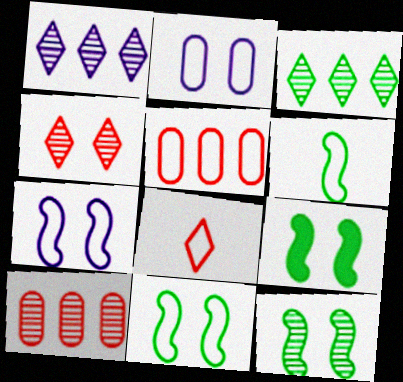[[2, 4, 9], 
[9, 11, 12]]